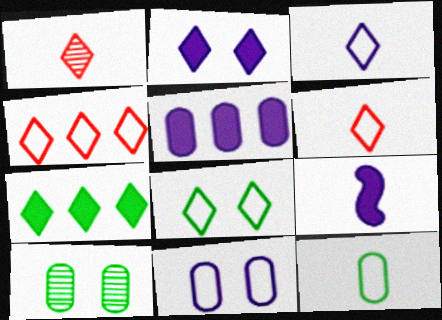[[1, 9, 12], 
[2, 5, 9], 
[3, 4, 8], 
[4, 9, 10]]